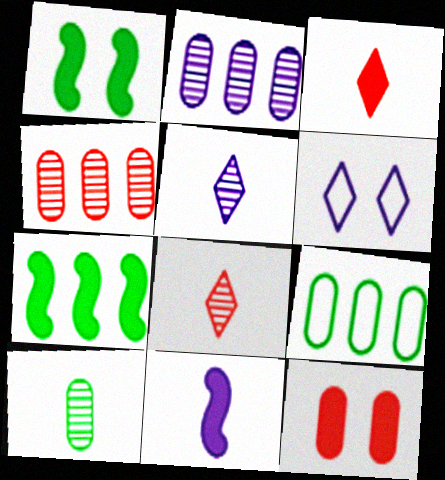[[2, 6, 11]]